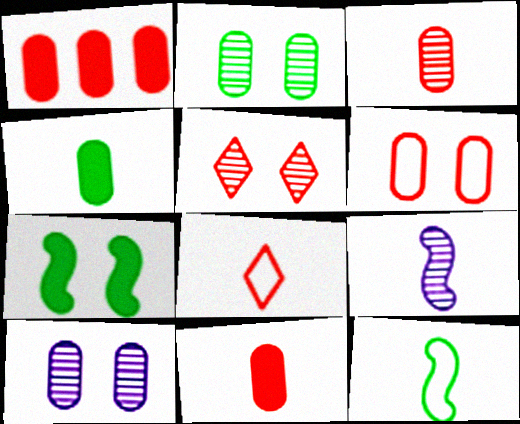[[1, 3, 6], 
[4, 8, 9]]